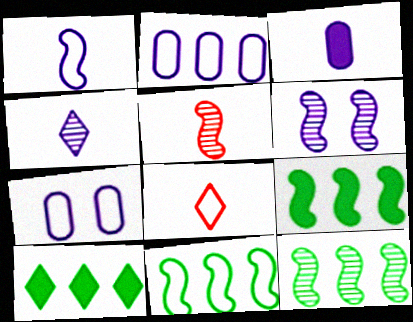[[1, 3, 4], 
[5, 6, 12], 
[5, 7, 10], 
[7, 8, 11], 
[9, 11, 12]]